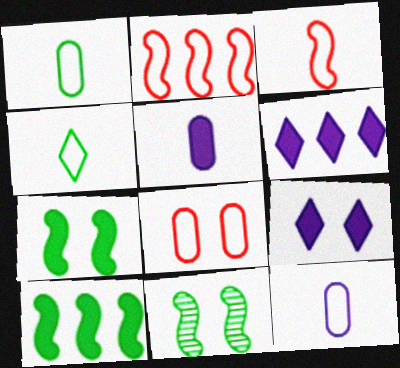[[3, 4, 12], 
[8, 9, 11]]